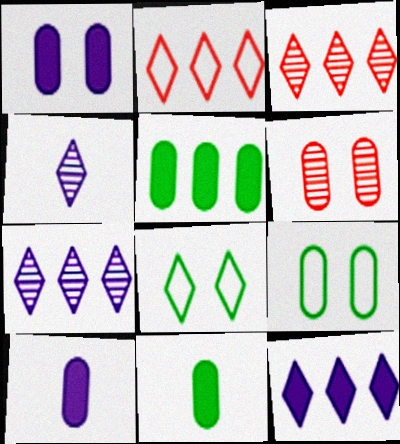[[1, 6, 9]]